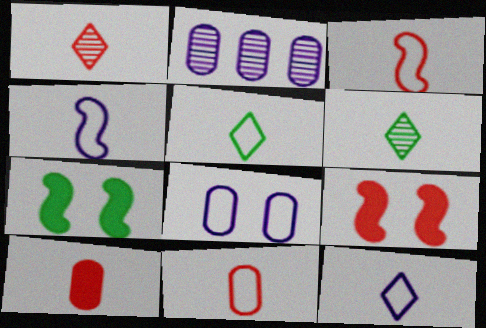[[1, 3, 10], 
[2, 5, 9], 
[4, 5, 11], 
[4, 6, 10]]